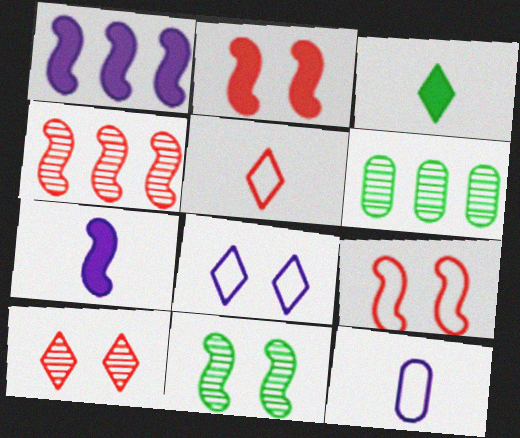[]